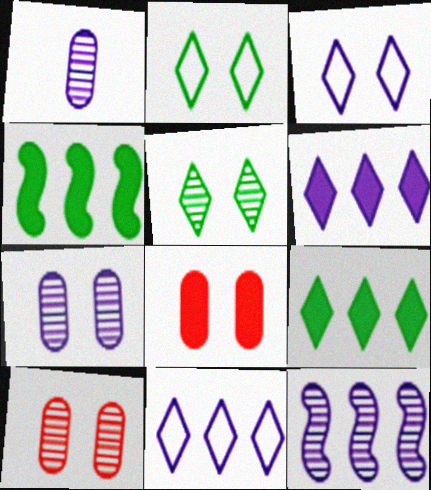[]